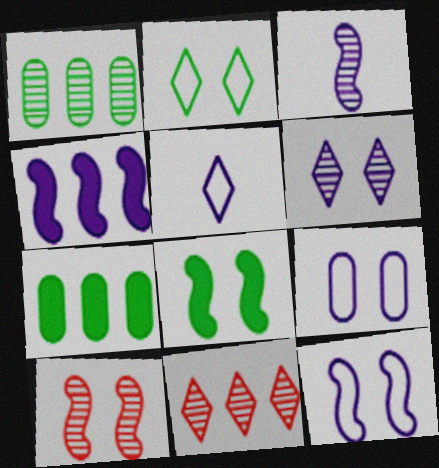[[3, 4, 12], 
[5, 7, 10], 
[8, 10, 12]]